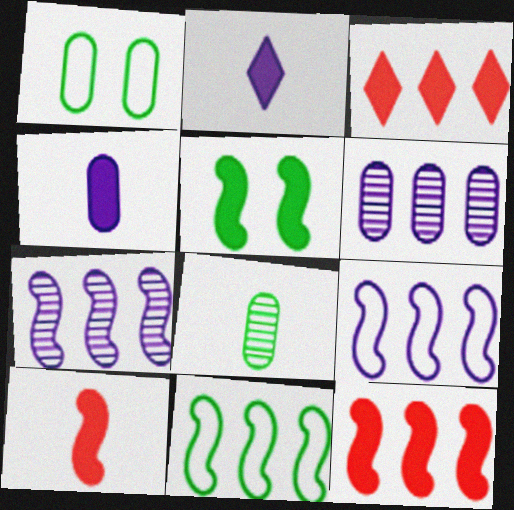[[3, 4, 5], 
[3, 6, 11], 
[7, 11, 12]]